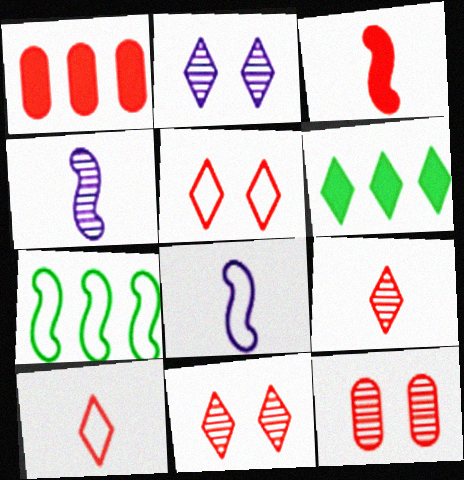[[2, 6, 10], 
[6, 8, 12]]